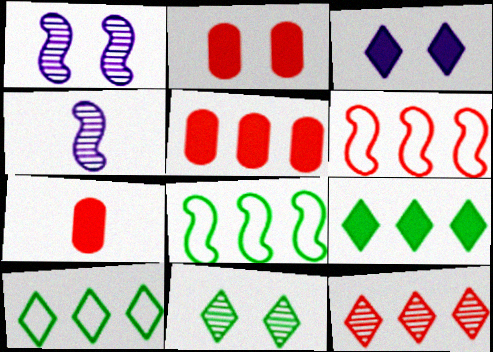[[1, 7, 10], 
[2, 4, 10], 
[2, 5, 7], 
[5, 6, 12]]